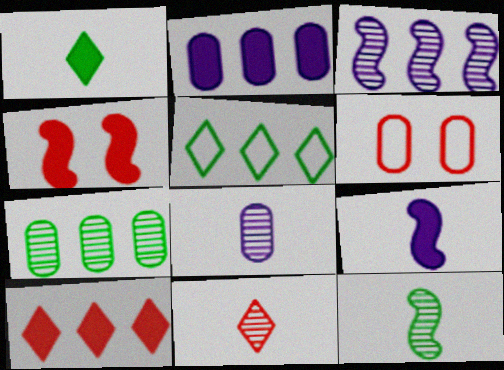[[1, 2, 4], 
[1, 3, 6], 
[4, 5, 8], 
[8, 11, 12]]